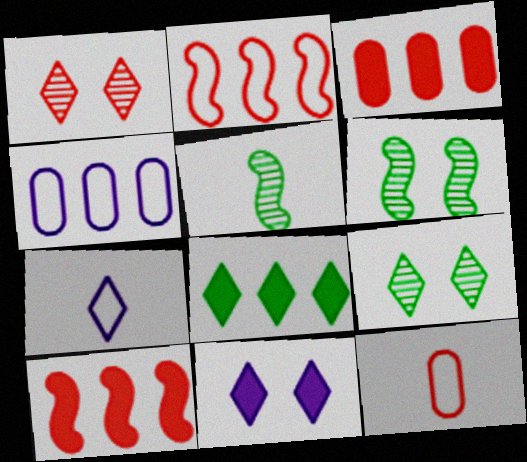[[1, 7, 8], 
[1, 10, 12], 
[3, 6, 7]]